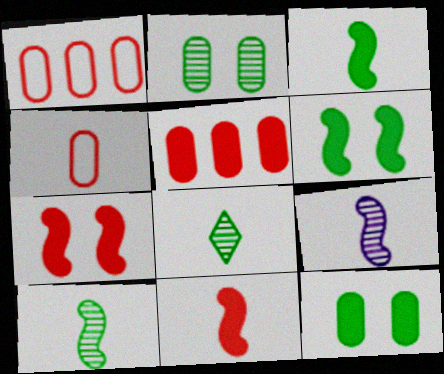[]